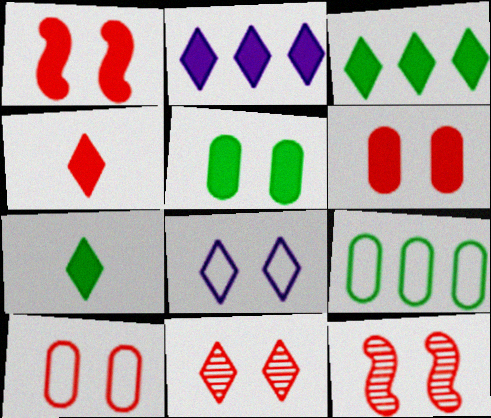[[1, 10, 11], 
[5, 8, 12]]